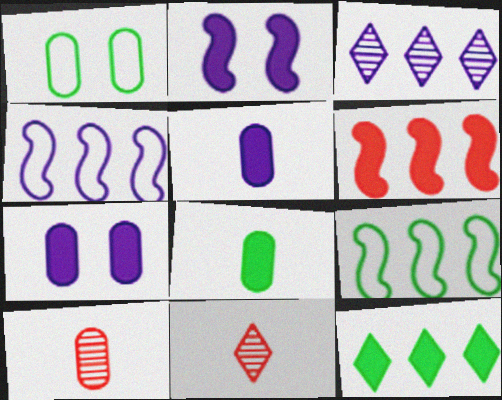[[7, 9, 11]]